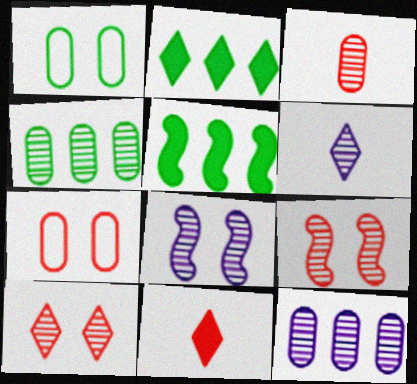[[4, 6, 9], 
[5, 6, 7], 
[6, 8, 12]]